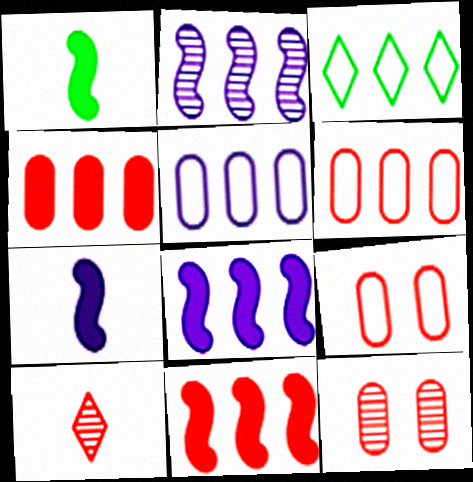[[2, 3, 4], 
[3, 7, 12], 
[9, 10, 11]]